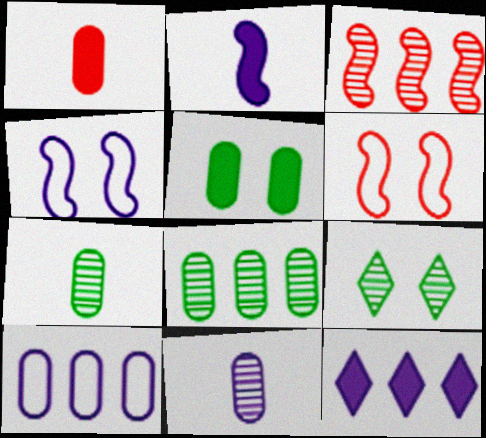[[3, 9, 11], 
[4, 11, 12], 
[6, 7, 12]]